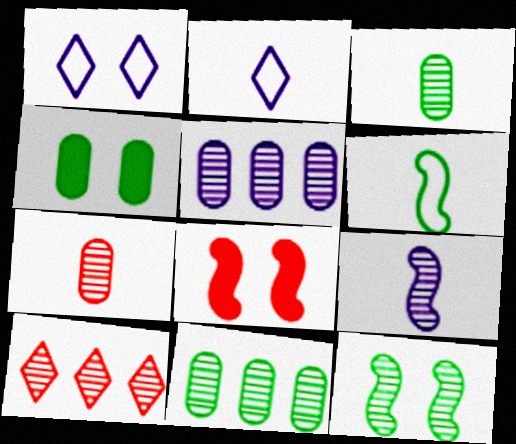[[2, 8, 11]]